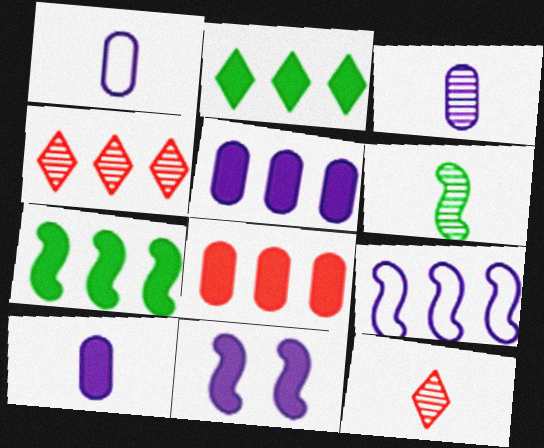[[1, 3, 10], 
[3, 6, 12]]